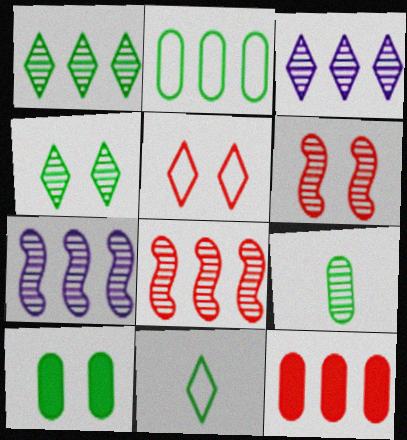[[2, 9, 10], 
[3, 6, 9]]